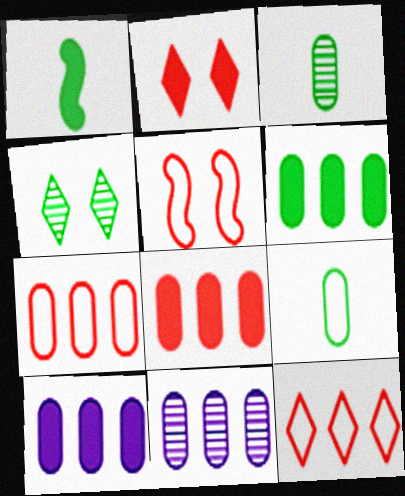[[1, 2, 10], 
[6, 7, 11], 
[6, 8, 10]]